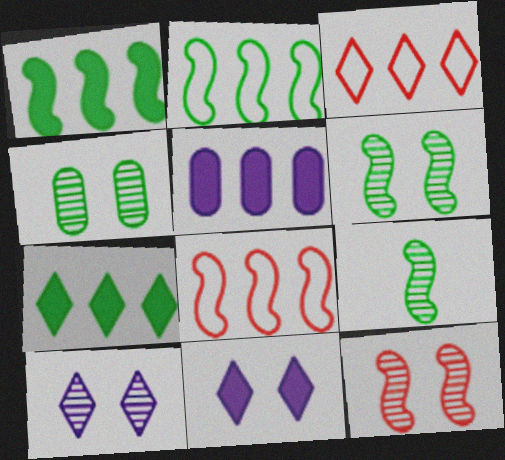[[4, 10, 12]]